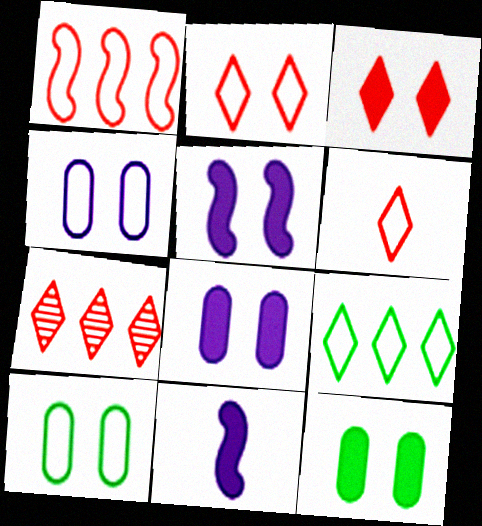[[3, 5, 12], 
[3, 6, 7], 
[7, 10, 11]]